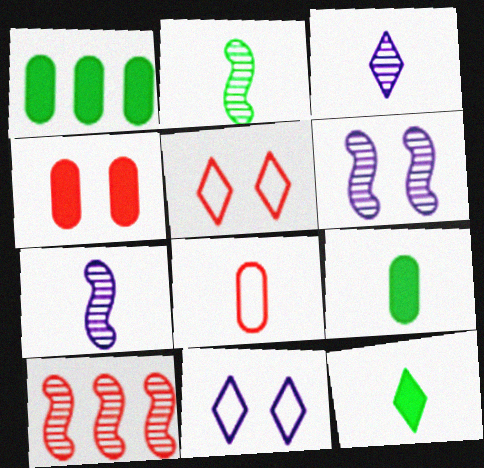[[1, 5, 7], 
[2, 6, 10], 
[7, 8, 12], 
[9, 10, 11]]